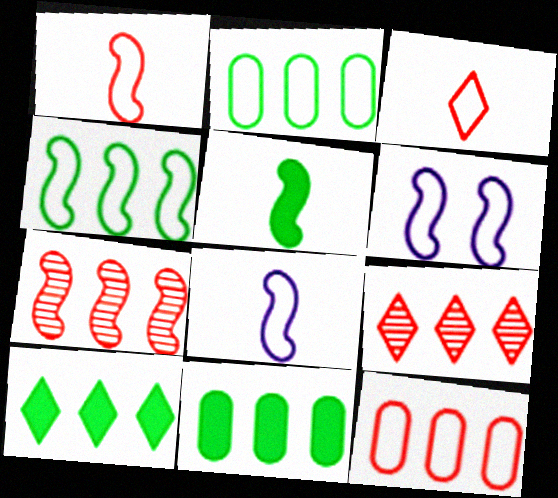[[1, 4, 6], 
[2, 3, 6], 
[5, 6, 7]]